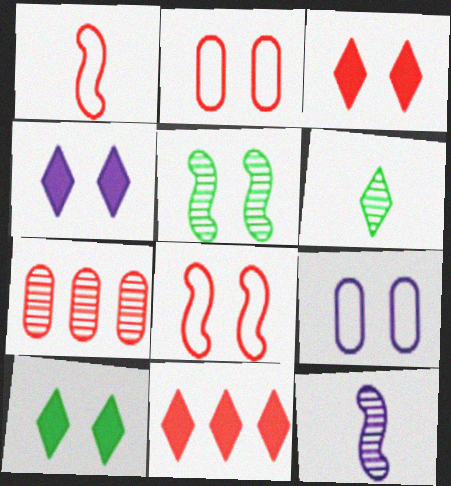[[1, 3, 7], 
[2, 4, 5], 
[3, 4, 10], 
[3, 5, 9]]